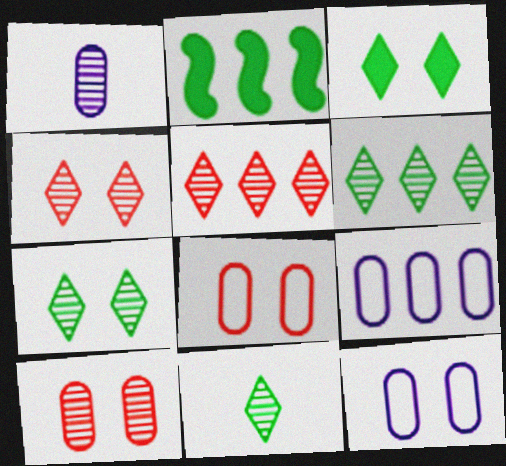[[2, 5, 9], 
[6, 7, 11]]